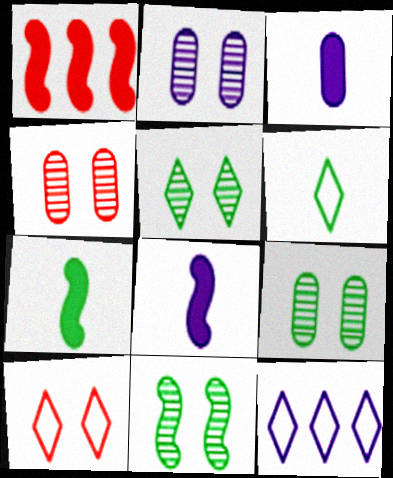[[1, 2, 6], 
[2, 4, 9], 
[2, 8, 12], 
[4, 7, 12], 
[5, 9, 11], 
[6, 10, 12]]